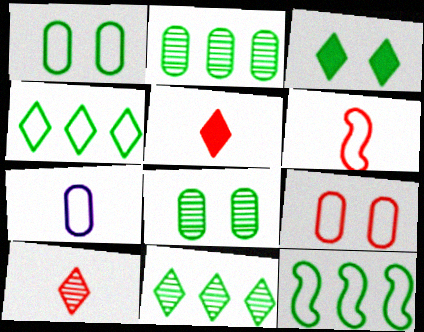[]